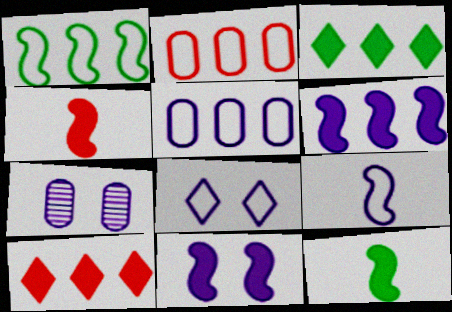[[5, 8, 9], 
[7, 8, 11]]